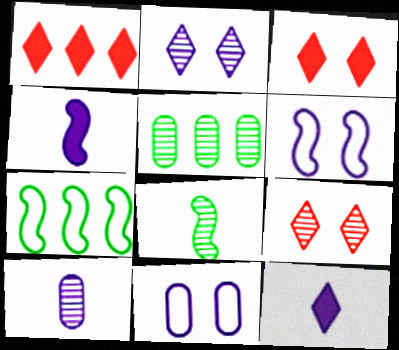[[1, 8, 11], 
[3, 7, 10]]